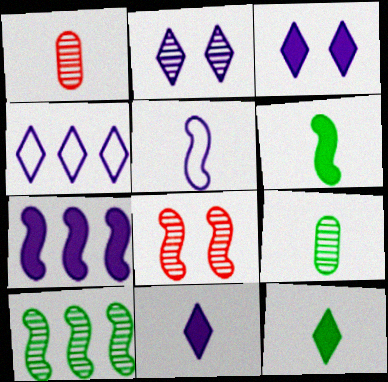[[1, 2, 10], 
[1, 5, 12], 
[2, 4, 11]]